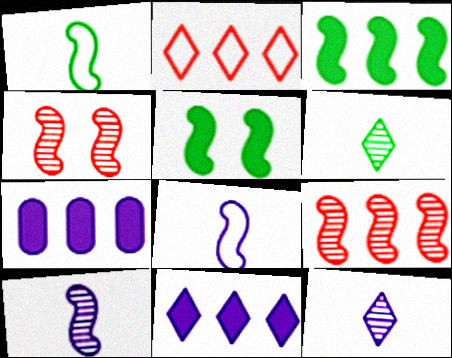[[3, 4, 8], 
[5, 8, 9]]